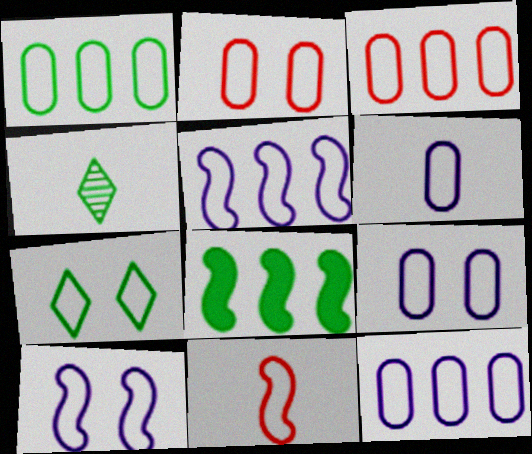[[1, 2, 6], 
[1, 3, 12], 
[2, 7, 10], 
[6, 9, 12], 
[7, 11, 12]]